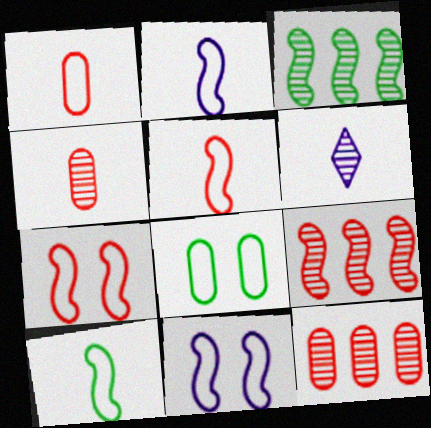[[2, 5, 10]]